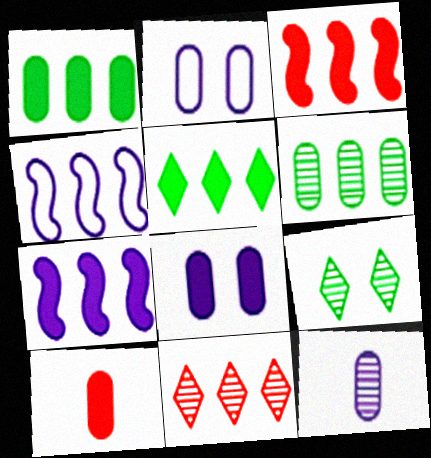[[1, 4, 11], 
[1, 8, 10], 
[2, 6, 10], 
[4, 9, 10]]